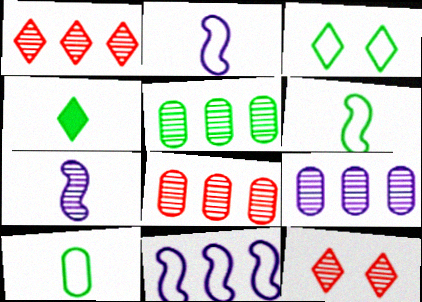[[5, 7, 12], 
[5, 8, 9]]